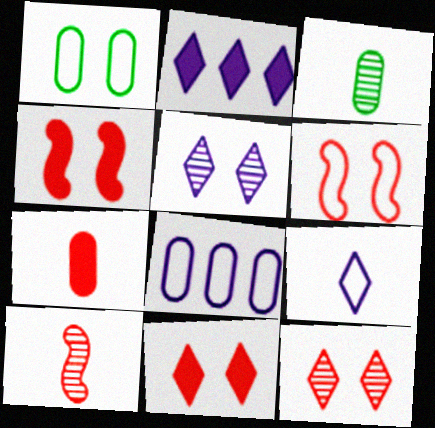[[1, 2, 10], 
[1, 4, 5], 
[2, 3, 6], 
[2, 5, 9]]